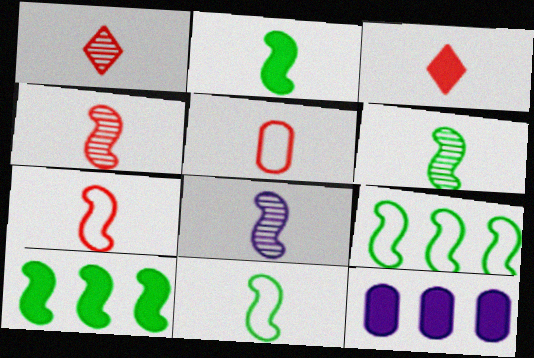[[2, 6, 11], 
[2, 7, 8], 
[3, 4, 5], 
[4, 6, 8]]